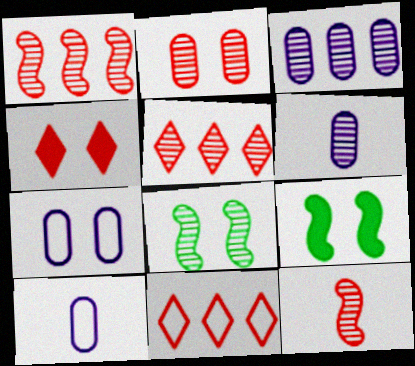[[2, 5, 12], 
[4, 7, 8], 
[5, 6, 8], 
[5, 9, 10], 
[6, 9, 11]]